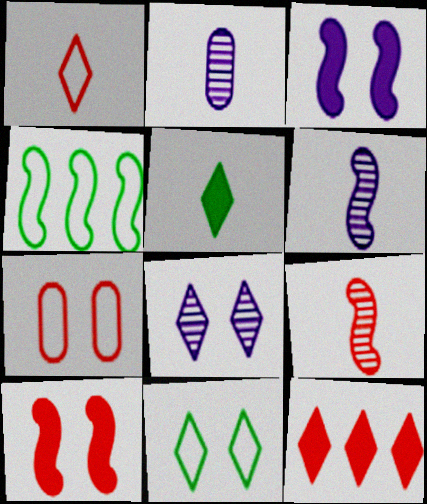[[3, 4, 9], 
[4, 6, 10], 
[7, 9, 12]]